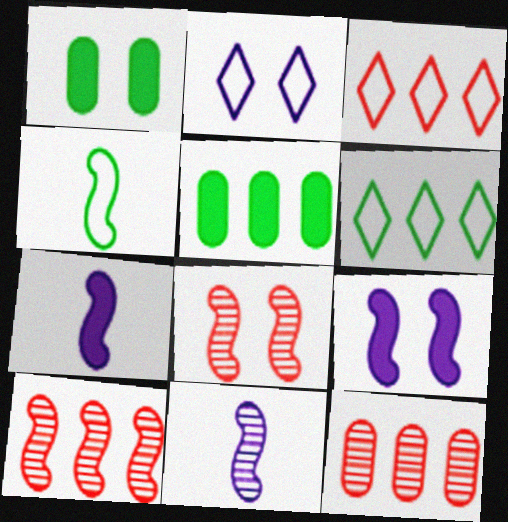[[1, 2, 8], 
[1, 3, 11], 
[4, 9, 10]]